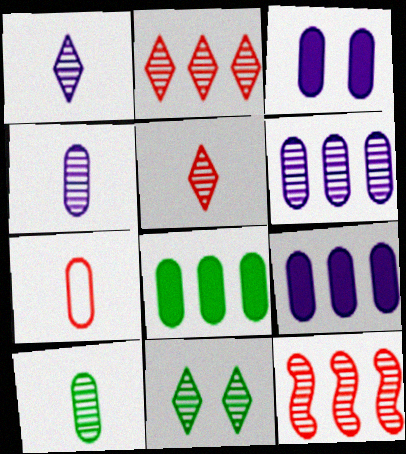[[1, 2, 11], 
[4, 11, 12]]